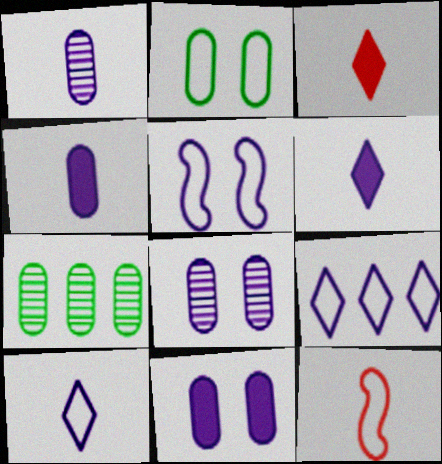[[2, 9, 12], 
[3, 5, 7]]